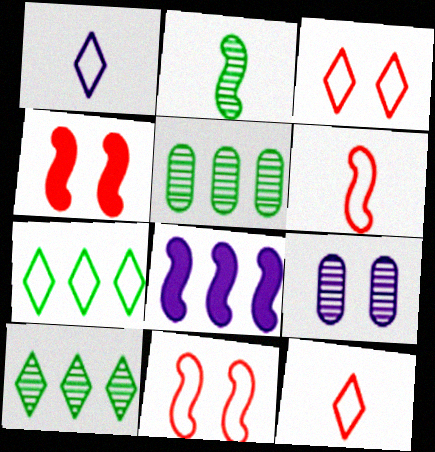[[1, 3, 7], 
[1, 4, 5], 
[1, 8, 9], 
[2, 8, 11]]